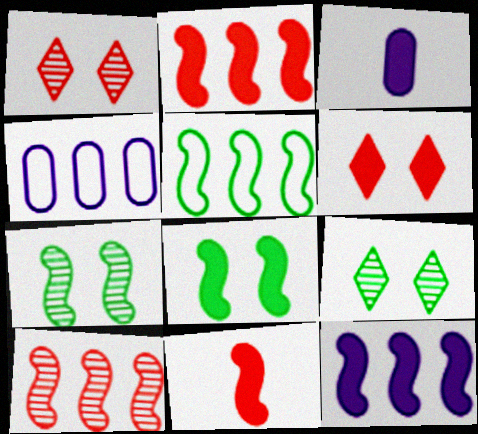[[1, 3, 5], 
[4, 9, 11], 
[5, 10, 12], 
[8, 11, 12]]